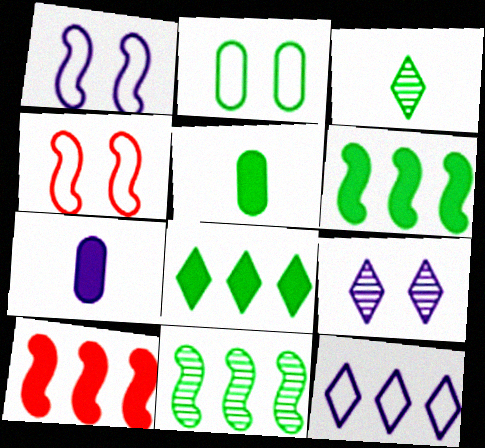[[2, 3, 6]]